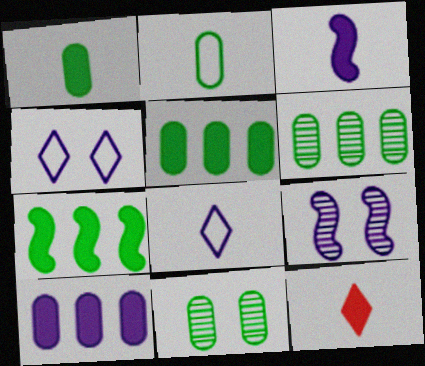[[1, 3, 12], 
[2, 5, 11], 
[8, 9, 10]]